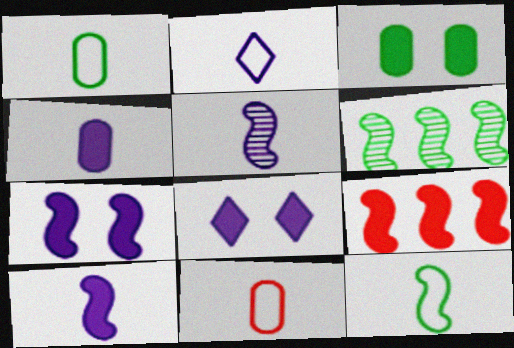[[2, 4, 5], 
[2, 11, 12], 
[6, 8, 11]]